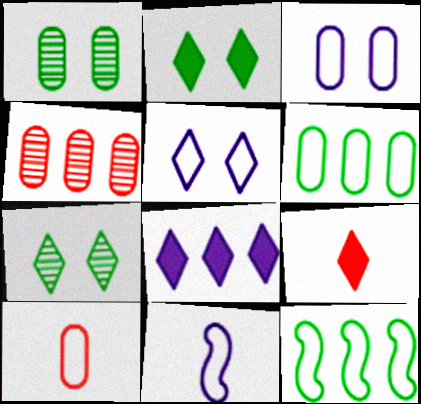[[2, 4, 11], 
[2, 8, 9], 
[3, 6, 10], 
[4, 8, 12], 
[5, 10, 12]]